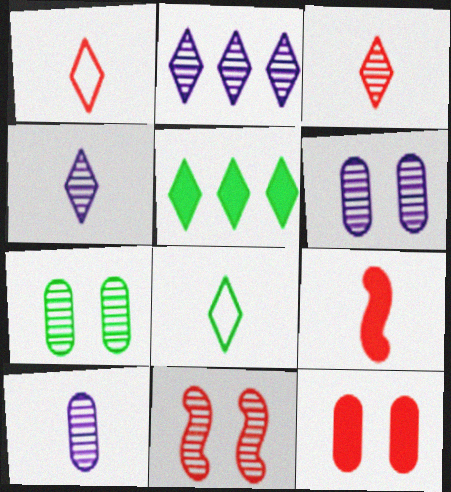[[8, 9, 10]]